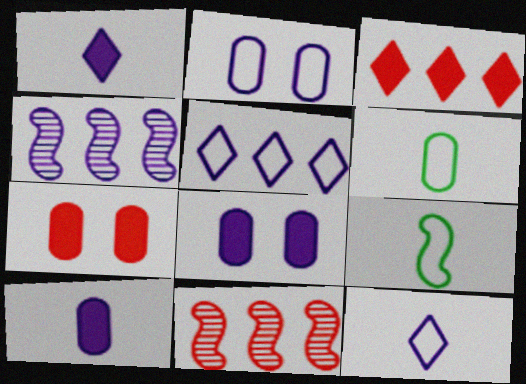[[1, 2, 4], 
[4, 8, 12]]